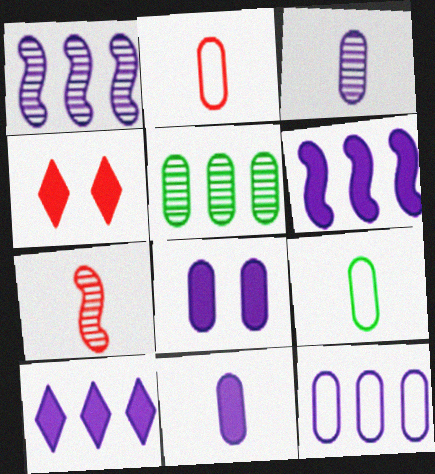[[1, 4, 9], 
[1, 10, 12], 
[2, 5, 8], 
[3, 8, 12]]